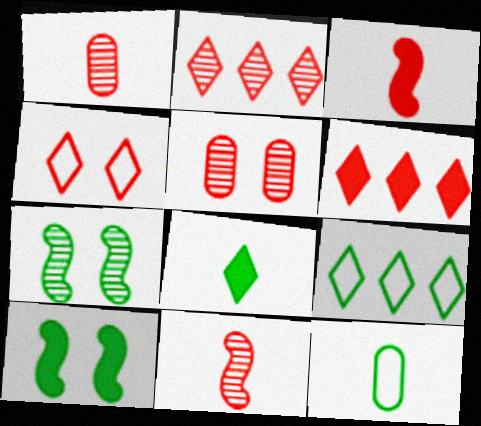[[2, 5, 11]]